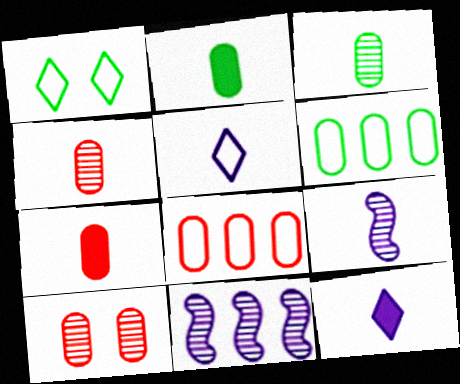[[1, 7, 11], 
[7, 8, 10]]